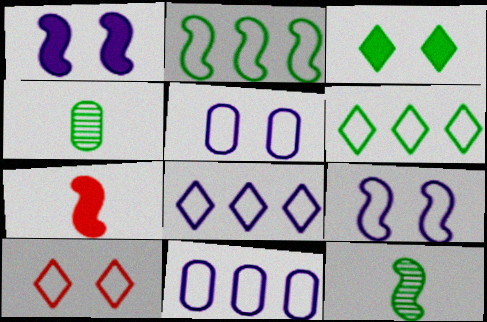[[2, 3, 4]]